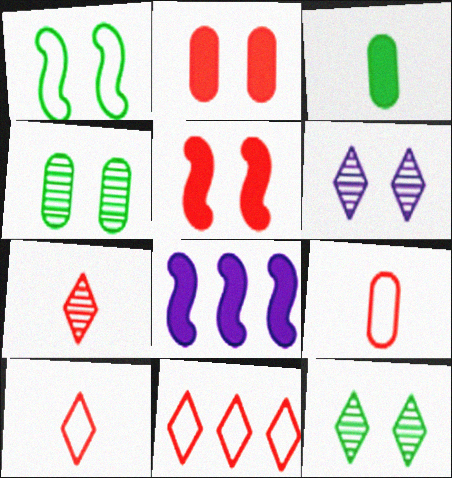[[1, 2, 6], 
[4, 8, 10], 
[8, 9, 12]]